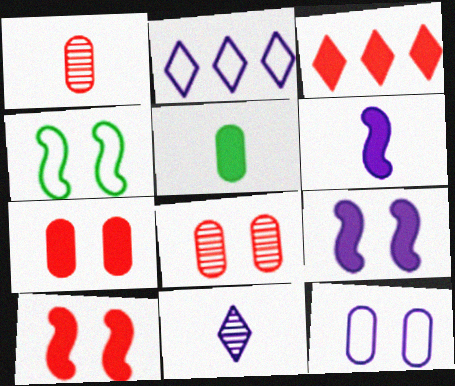[[3, 5, 9]]